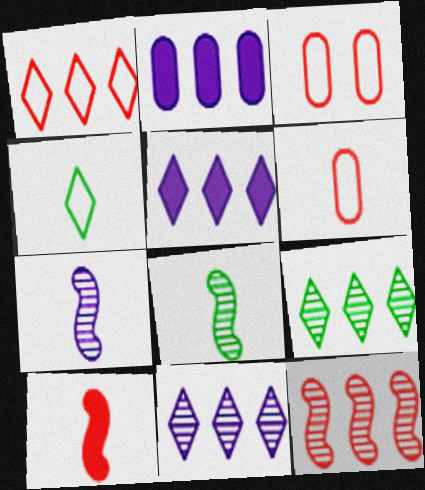[[1, 5, 9], 
[3, 5, 8]]